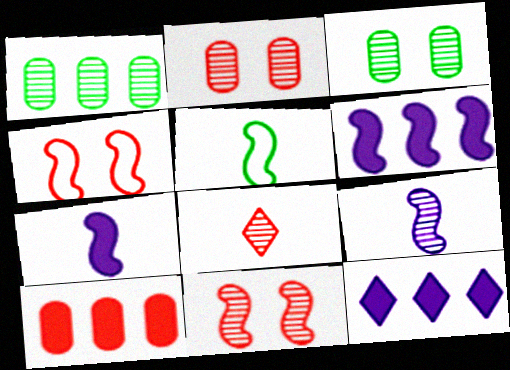[[2, 5, 12], 
[4, 8, 10], 
[5, 6, 11]]